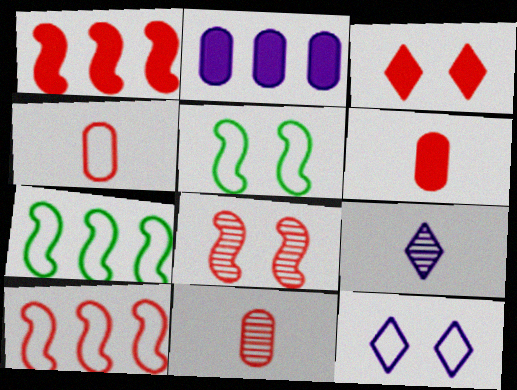[[1, 3, 6], 
[3, 10, 11], 
[4, 6, 11], 
[4, 7, 12]]